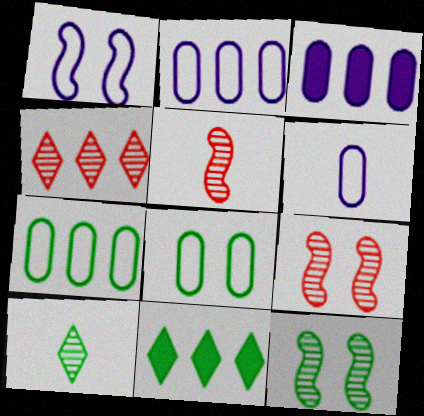[[6, 9, 11]]